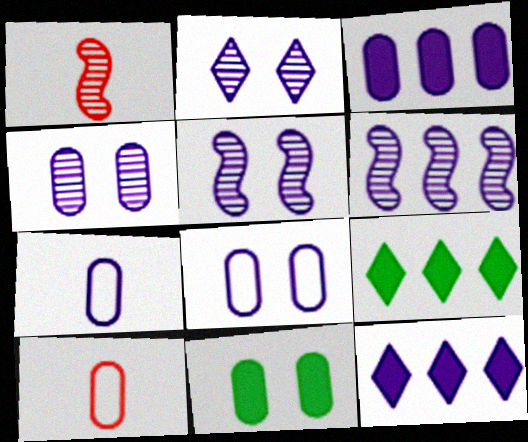[[1, 8, 9], 
[2, 4, 5], 
[3, 4, 7], 
[5, 7, 12], 
[5, 9, 10]]